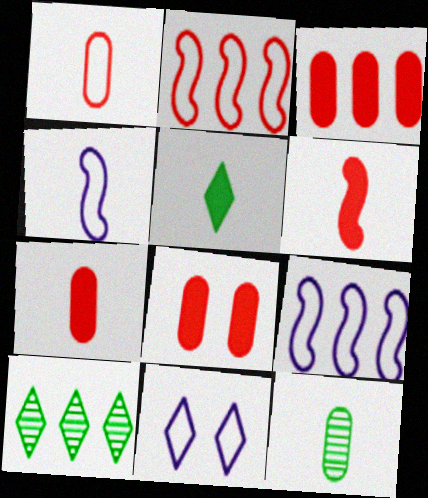[[3, 7, 8], 
[3, 9, 10], 
[4, 8, 10]]